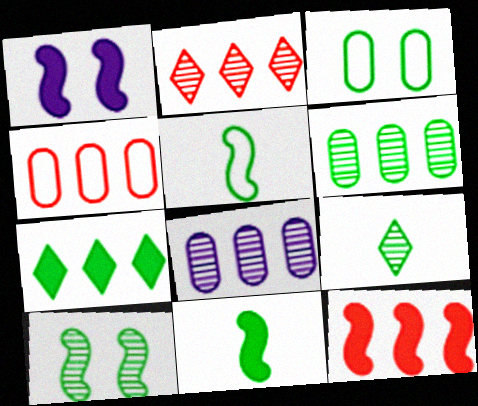[[1, 4, 9], 
[1, 11, 12], 
[2, 4, 12], 
[6, 9, 10]]